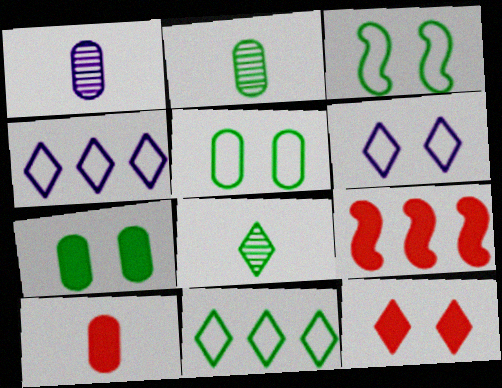[[2, 6, 9], 
[4, 8, 12], 
[9, 10, 12]]